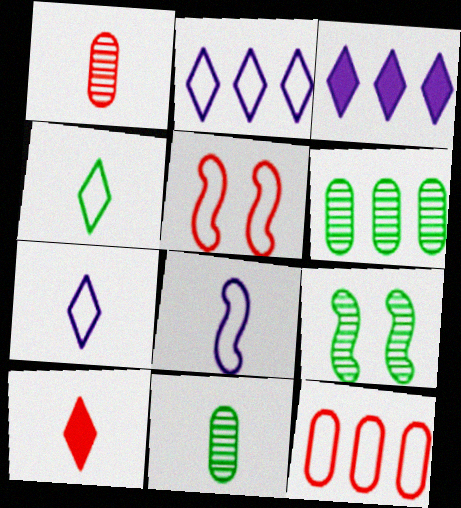[[3, 5, 11], 
[8, 10, 11]]